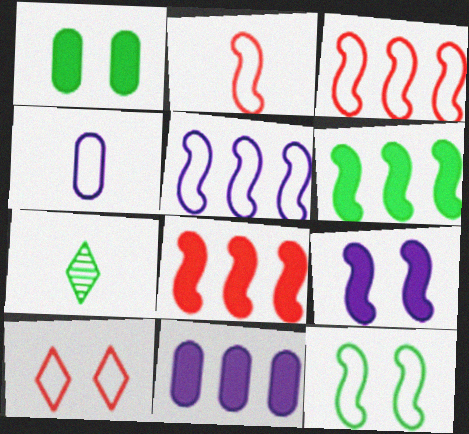[[2, 5, 12]]